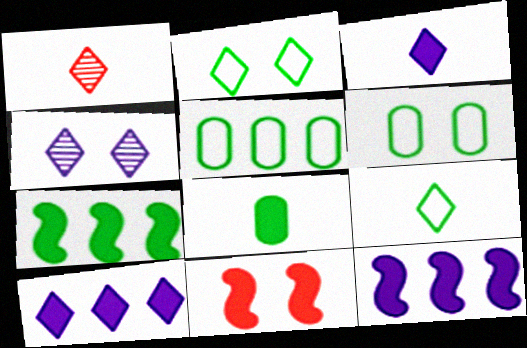[[1, 2, 10], 
[1, 3, 9], 
[1, 6, 12], 
[4, 6, 11], 
[8, 10, 11]]